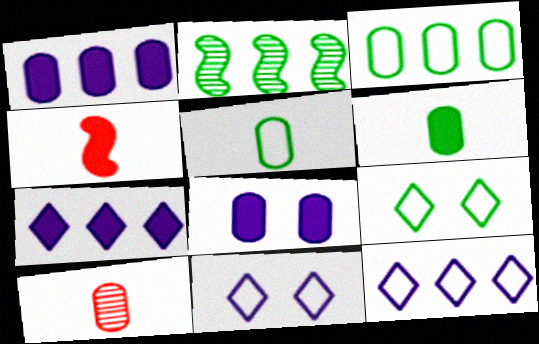[[2, 6, 9], 
[3, 8, 10]]